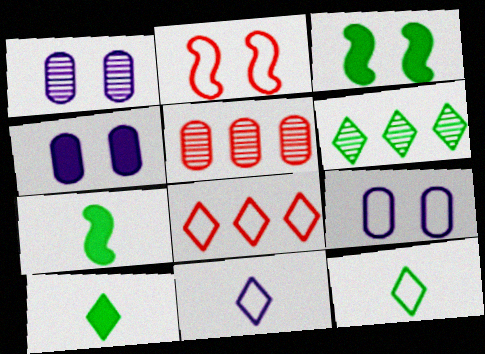[[1, 4, 9], 
[1, 7, 8], 
[3, 5, 11]]